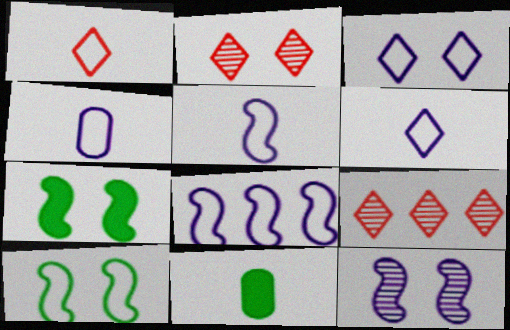[[2, 8, 11], 
[3, 4, 8], 
[4, 5, 6], 
[4, 7, 9]]